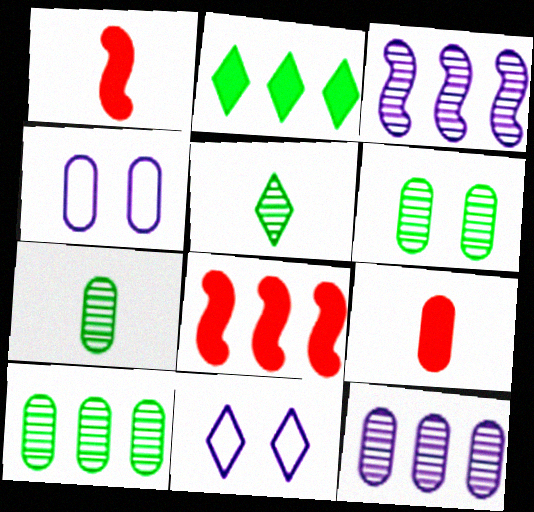[[1, 10, 11], 
[4, 5, 8], 
[4, 9, 10], 
[6, 7, 10], 
[7, 8, 11]]